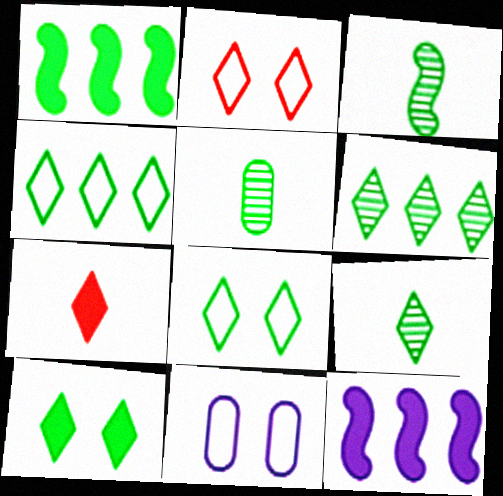[[1, 5, 8], 
[2, 5, 12], 
[3, 5, 9], 
[4, 9, 10]]